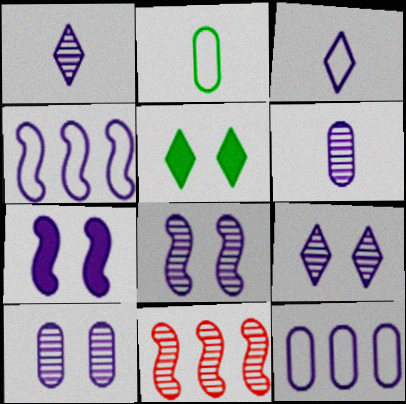[[1, 7, 12], 
[8, 9, 10]]